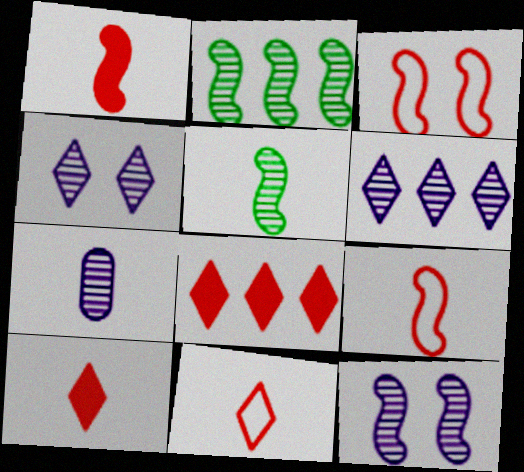[[6, 7, 12]]